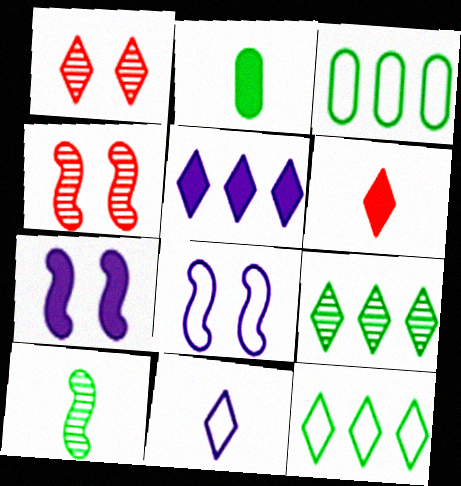[]